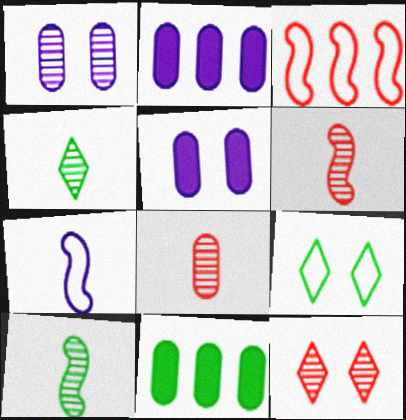[[2, 6, 9], 
[3, 4, 5], 
[7, 11, 12], 
[9, 10, 11]]